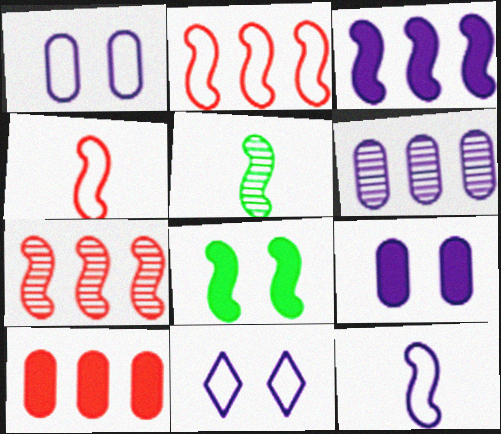[[5, 10, 11], 
[7, 8, 12]]